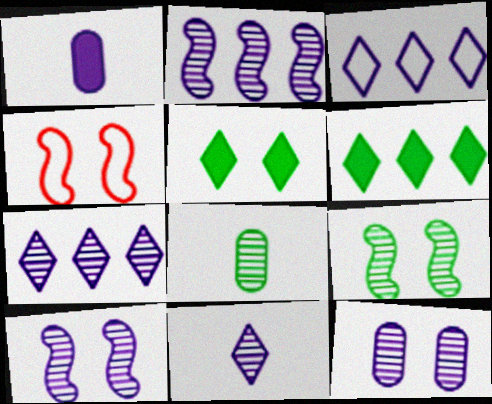[[1, 3, 10], 
[2, 11, 12], 
[4, 5, 12]]